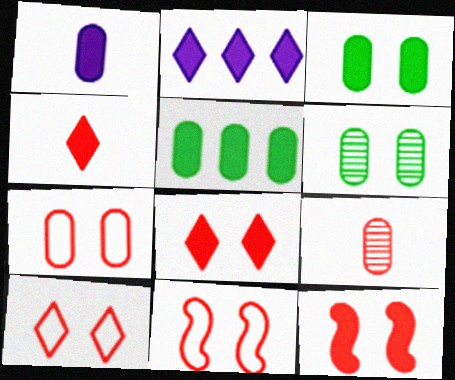[[7, 10, 11]]